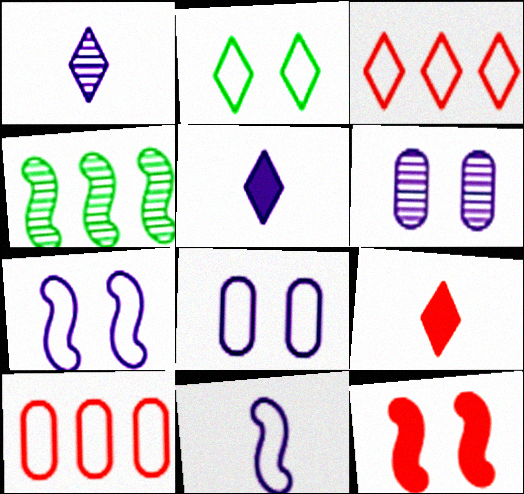[[2, 6, 12], 
[2, 10, 11], 
[4, 8, 9], 
[4, 11, 12]]